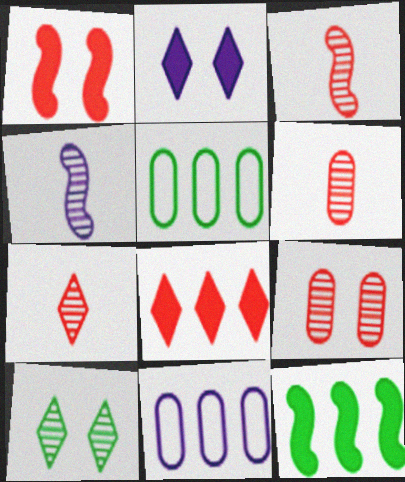[[2, 3, 5], 
[2, 4, 11], 
[3, 6, 7]]